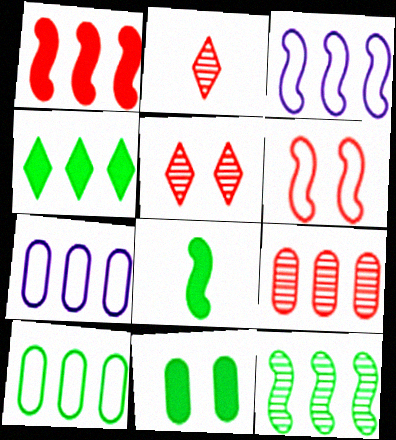[[1, 3, 12], 
[2, 3, 11], 
[3, 4, 9], 
[4, 8, 11], 
[4, 10, 12], 
[5, 7, 8]]